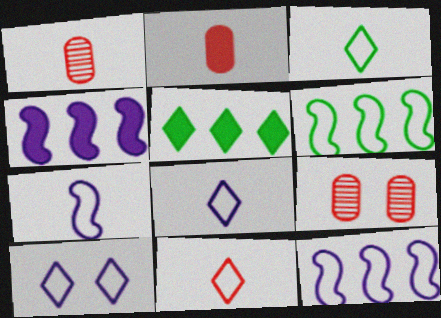[[3, 4, 9], 
[3, 8, 11], 
[5, 7, 9]]